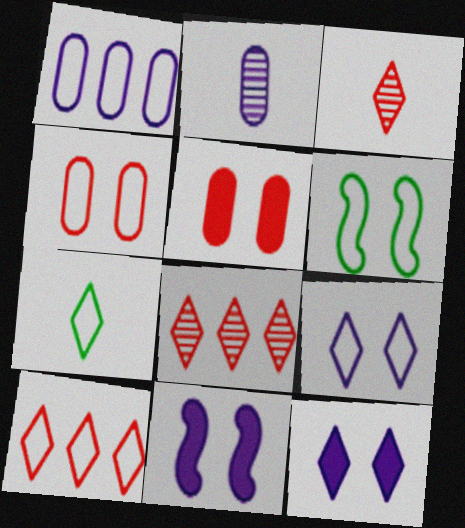[[4, 6, 9], 
[7, 8, 12], 
[7, 9, 10]]